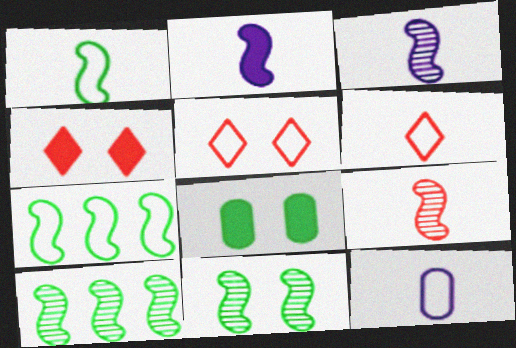[[1, 2, 9], 
[1, 6, 12], 
[4, 10, 12], 
[5, 7, 12]]